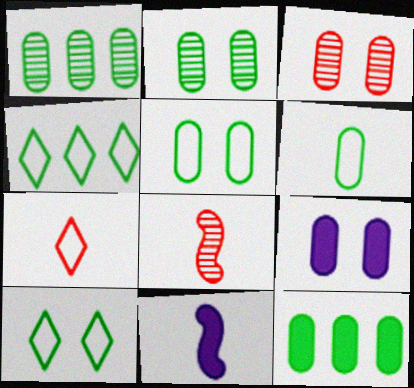[[2, 6, 12], 
[3, 4, 11], 
[3, 5, 9], 
[4, 8, 9]]